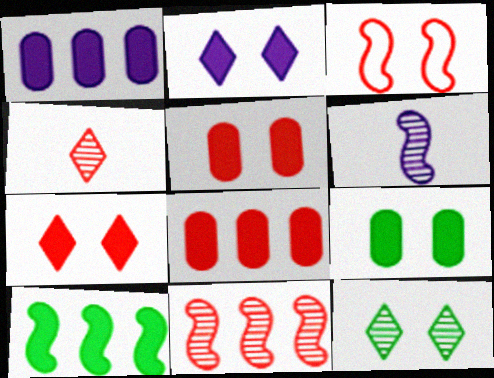[[3, 4, 8], 
[3, 6, 10]]